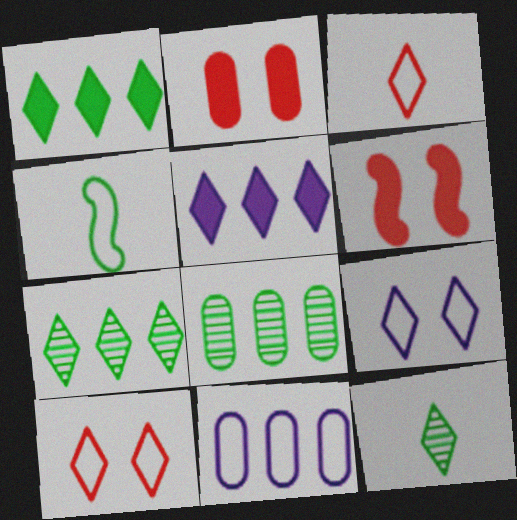[[4, 10, 11], 
[5, 10, 12], 
[6, 11, 12]]